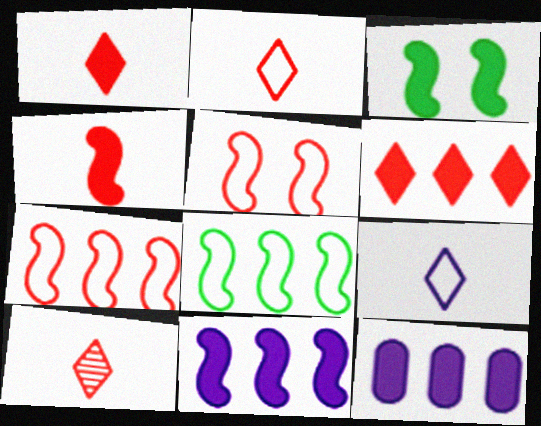[[1, 2, 10], 
[1, 3, 12], 
[3, 4, 11]]